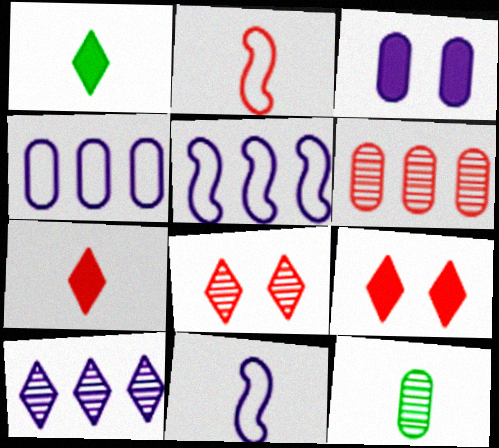[[2, 6, 9], 
[3, 10, 11], 
[5, 9, 12], 
[7, 11, 12]]